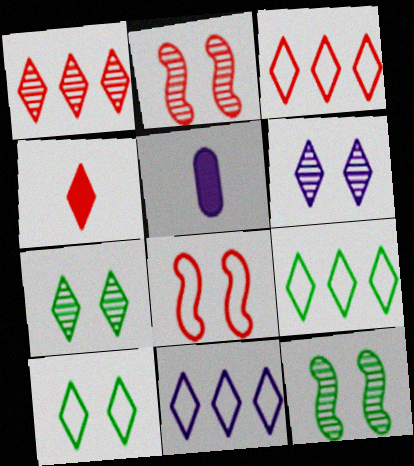[[2, 5, 9], 
[3, 5, 12], 
[3, 9, 11], 
[4, 6, 9], 
[4, 7, 11]]